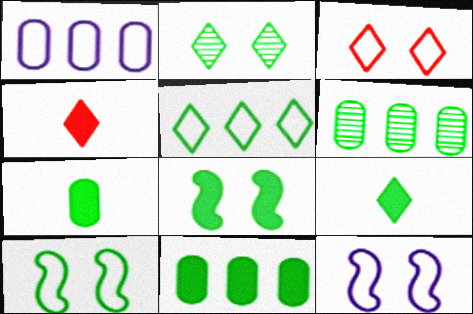[[2, 5, 9], 
[4, 6, 12], 
[6, 9, 10], 
[8, 9, 11]]